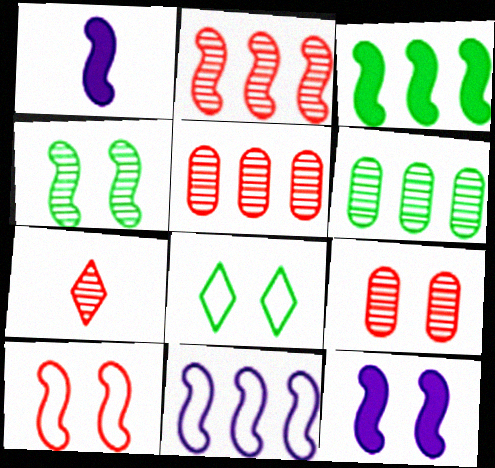[[1, 5, 8], 
[2, 3, 11], 
[2, 7, 9], 
[4, 10, 12], 
[8, 9, 12]]